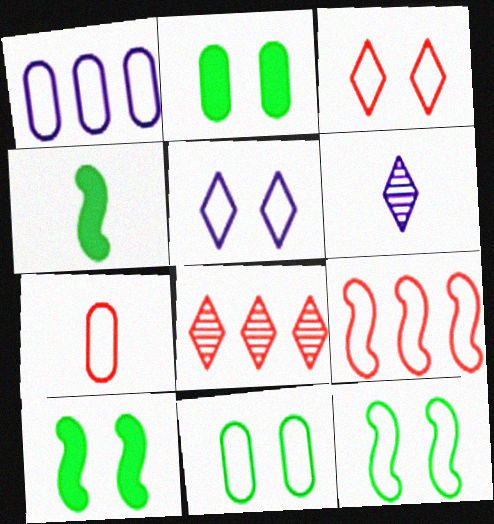[[1, 7, 11], 
[2, 6, 9], 
[3, 7, 9], 
[4, 6, 7]]